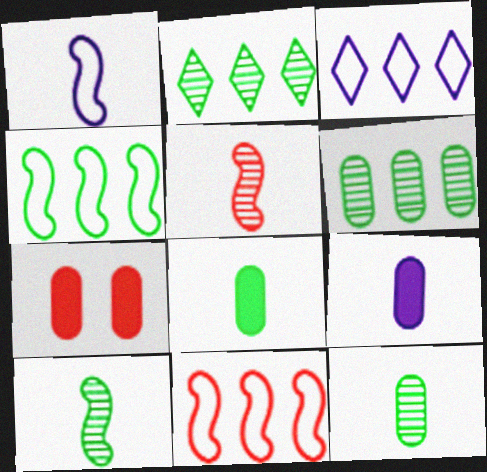[[1, 2, 7], 
[3, 7, 10]]